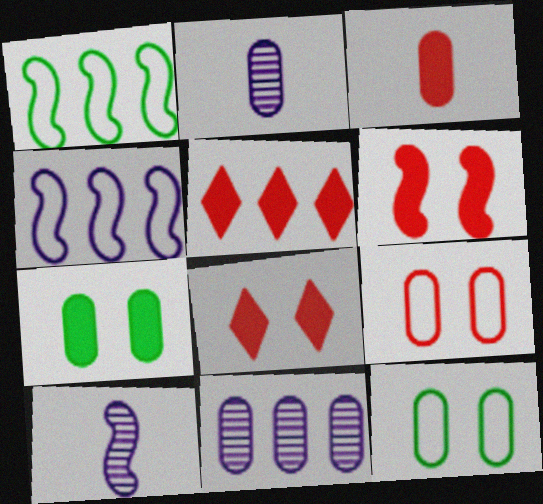[[1, 2, 8], 
[1, 5, 11], 
[1, 6, 10], 
[3, 5, 6], 
[3, 11, 12], 
[5, 10, 12]]